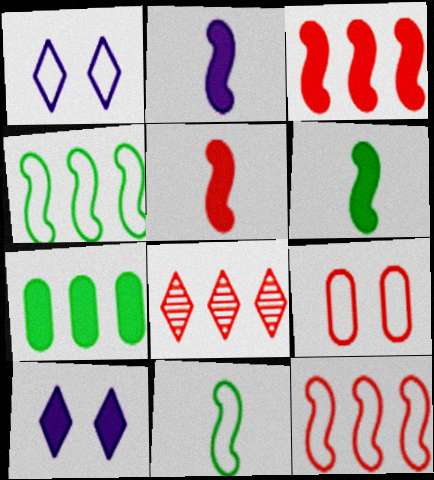[[2, 5, 6], 
[5, 7, 10], 
[5, 8, 9]]